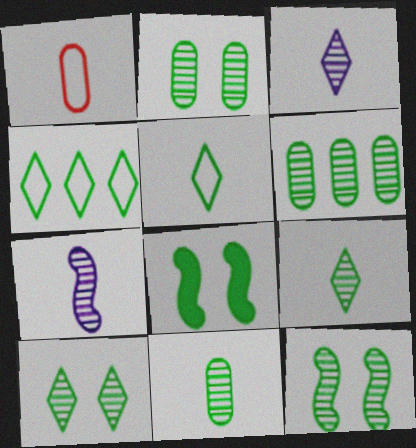[[2, 6, 11], 
[2, 10, 12], 
[4, 8, 11], 
[5, 6, 8], 
[6, 9, 12]]